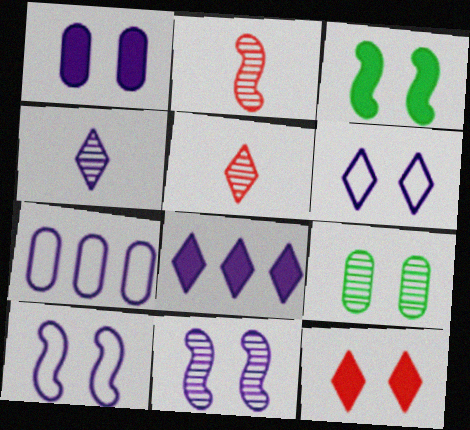[[1, 3, 12], 
[1, 6, 11], 
[3, 5, 7], 
[4, 6, 8], 
[9, 10, 12]]